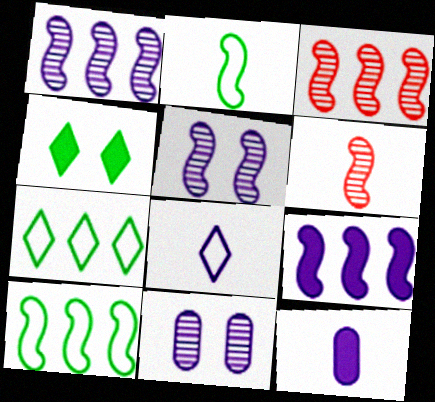[[3, 9, 10], 
[8, 9, 11]]